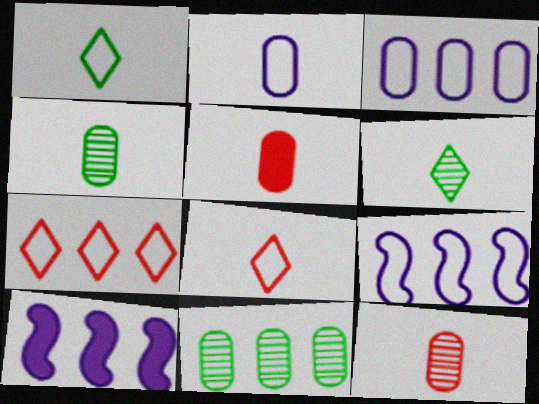[[2, 4, 5], 
[7, 10, 11]]